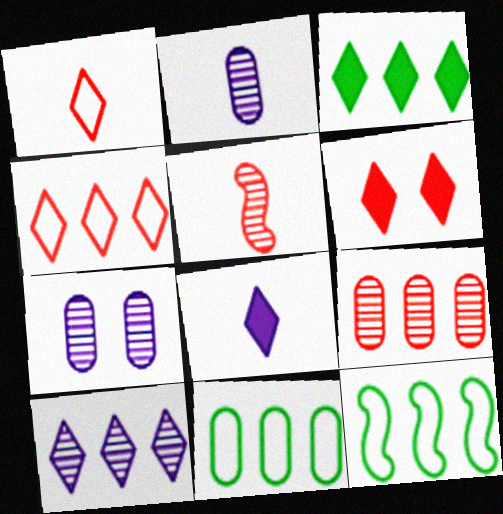[[2, 6, 12], 
[3, 4, 10], 
[3, 6, 8]]